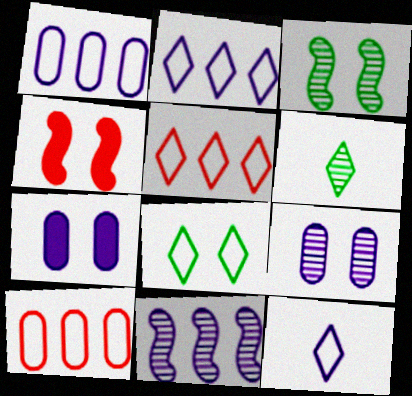[[1, 4, 6], 
[4, 8, 9], 
[5, 8, 12], 
[7, 11, 12]]